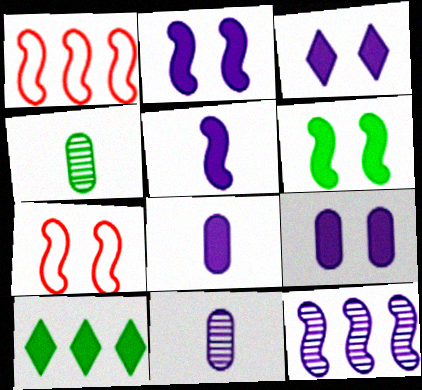[[1, 3, 4], 
[2, 3, 9], 
[7, 10, 11]]